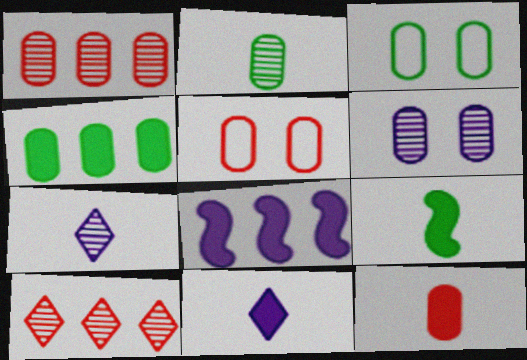[[1, 2, 6], 
[1, 5, 12], 
[2, 3, 4], 
[9, 11, 12]]